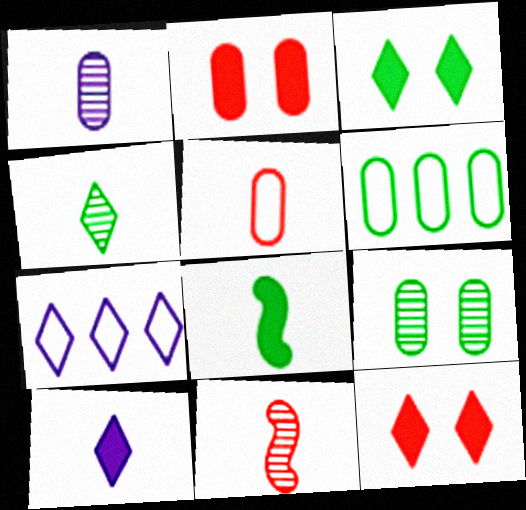[[1, 2, 6], 
[1, 4, 11], 
[4, 7, 12]]